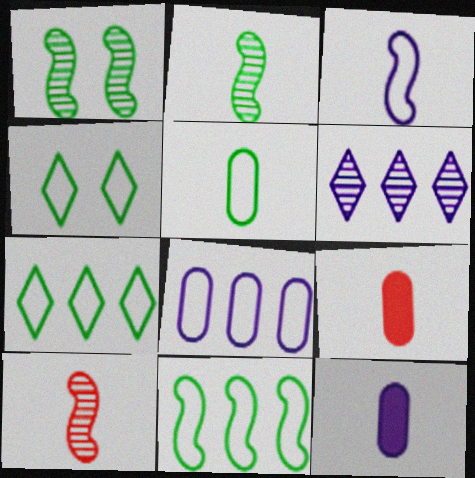[[4, 5, 11]]